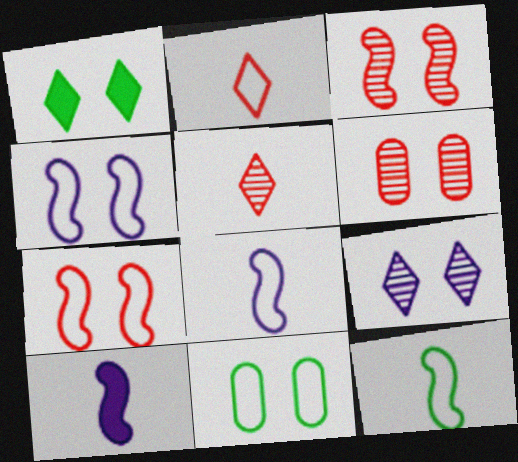[[1, 4, 6]]